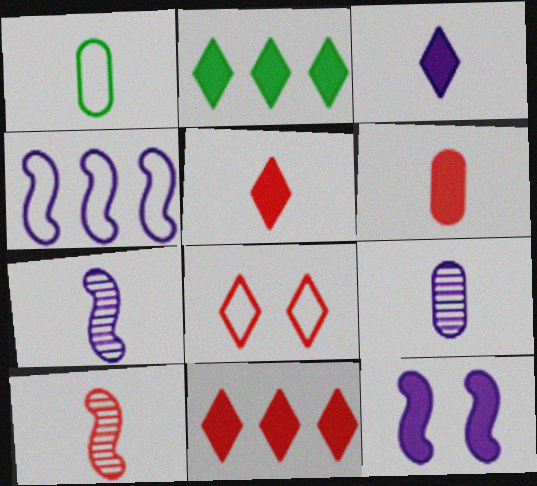[[1, 3, 10], 
[1, 4, 8], 
[1, 5, 7], 
[1, 6, 9], 
[2, 6, 12], 
[4, 7, 12]]